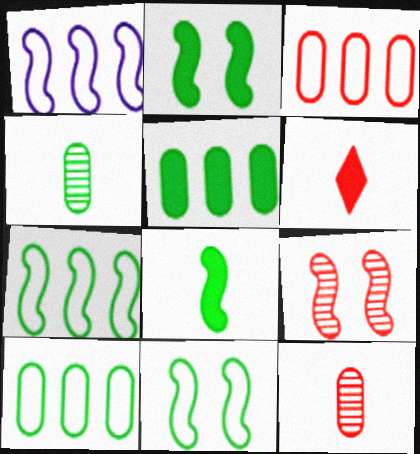[[1, 8, 9], 
[3, 6, 9]]